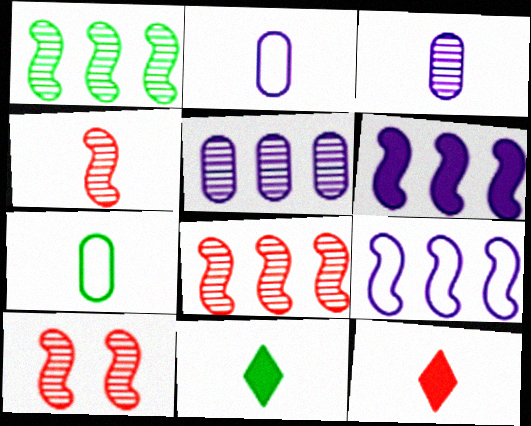[[2, 4, 11], 
[4, 8, 10]]